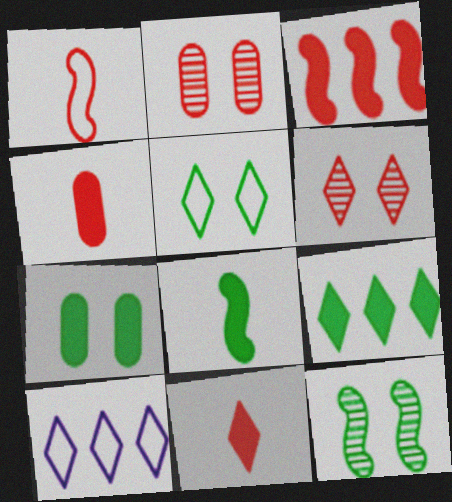[[2, 8, 10], 
[4, 10, 12], 
[5, 7, 12], 
[7, 8, 9]]